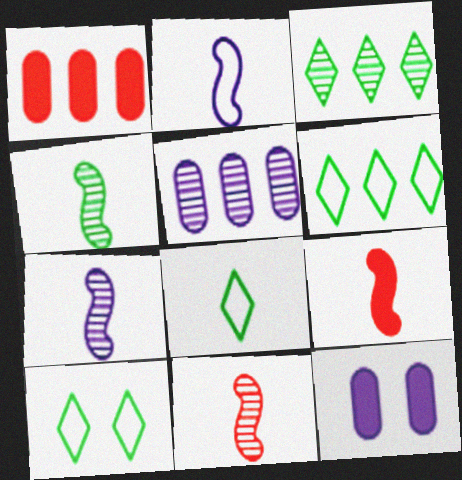[[1, 7, 10], 
[2, 4, 9], 
[4, 7, 11], 
[5, 9, 10], 
[6, 8, 10], 
[6, 11, 12]]